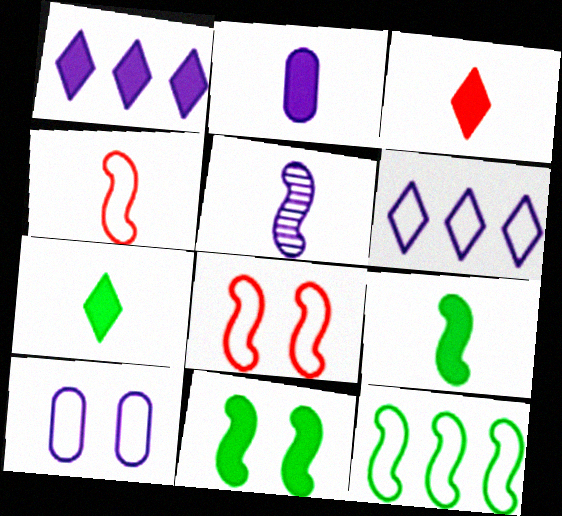[[1, 5, 10], 
[2, 3, 9], 
[4, 5, 9]]